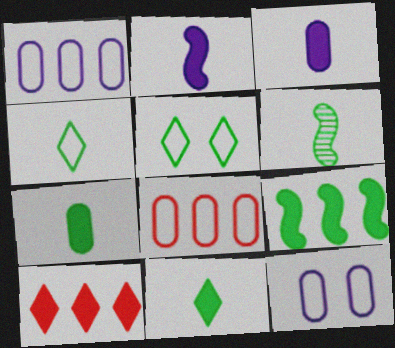[[4, 6, 7], 
[6, 10, 12]]